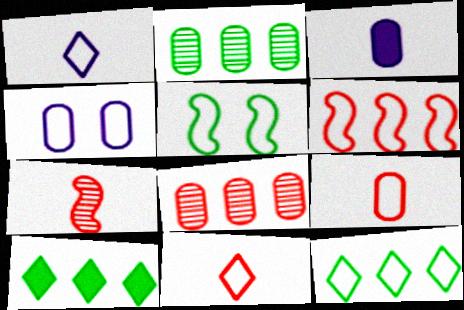[[4, 7, 10]]